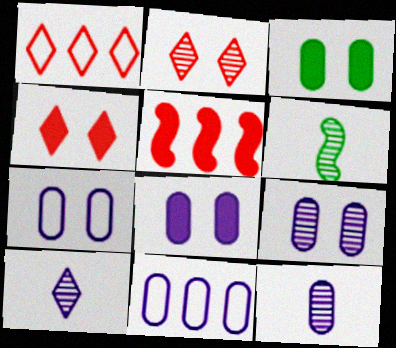[[1, 6, 8], 
[4, 6, 11], 
[7, 8, 9], 
[8, 11, 12]]